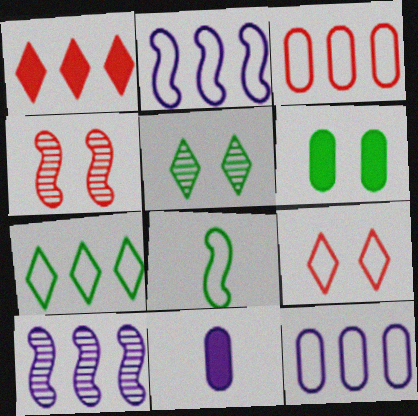[[2, 3, 7], 
[4, 7, 11], 
[8, 9, 12]]